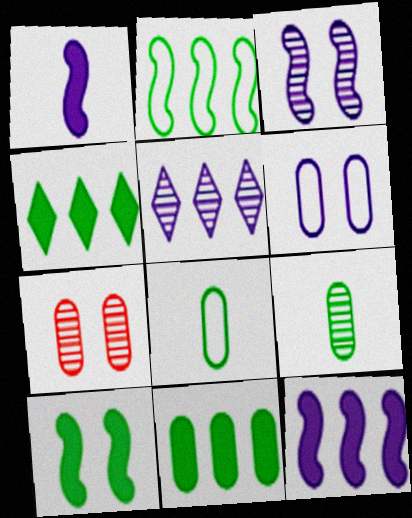[[1, 5, 6]]